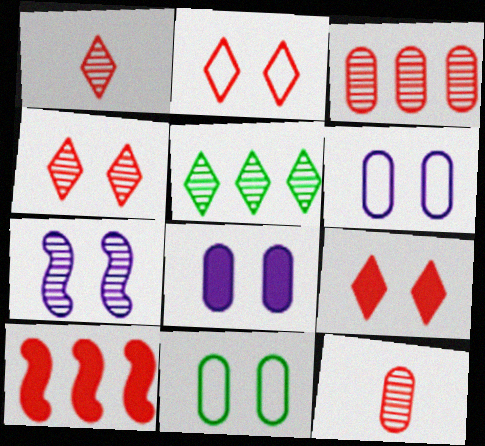[[2, 4, 9], 
[2, 10, 12], 
[5, 7, 12], 
[7, 9, 11]]